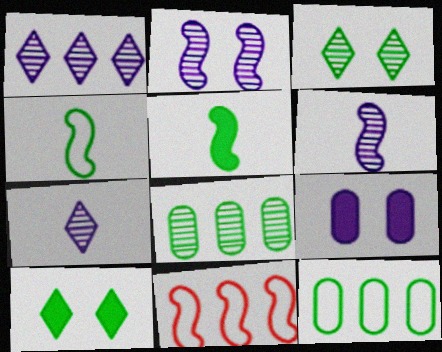[[2, 5, 11], 
[3, 5, 12], 
[4, 8, 10]]